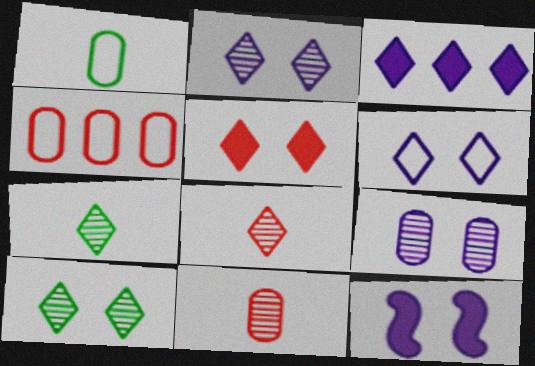[[4, 7, 12], 
[5, 6, 10], 
[6, 9, 12]]